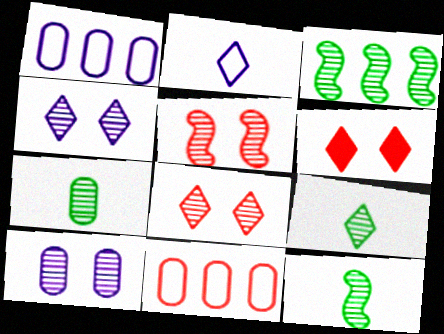[[1, 6, 12], 
[7, 9, 12]]